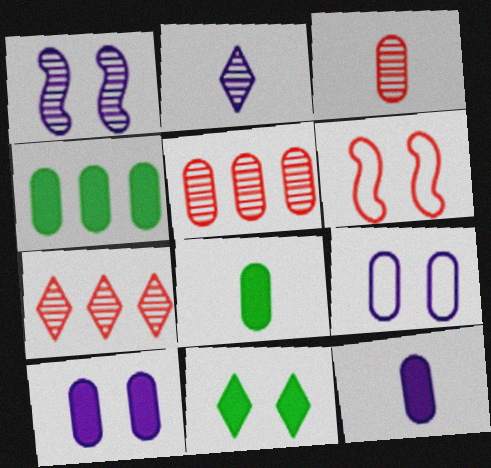[[2, 4, 6], 
[3, 4, 9], 
[5, 8, 9]]